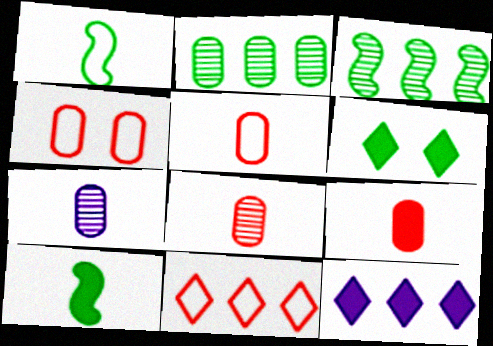[[1, 2, 6], 
[5, 8, 9]]